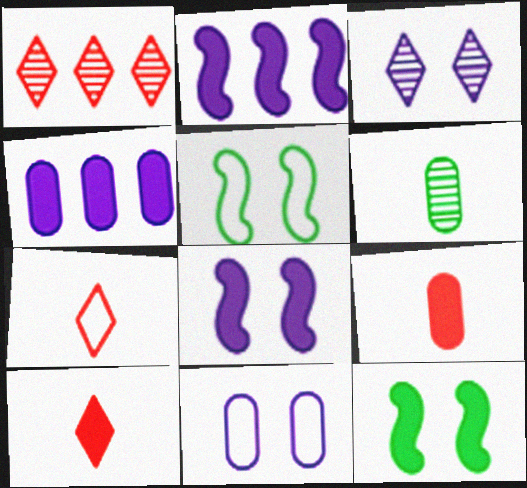[[3, 8, 11], 
[4, 10, 12]]